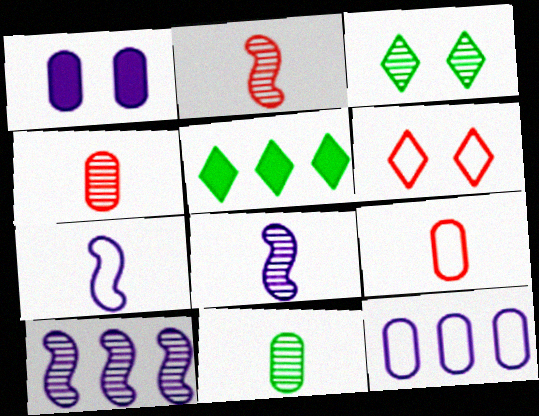[[3, 4, 10]]